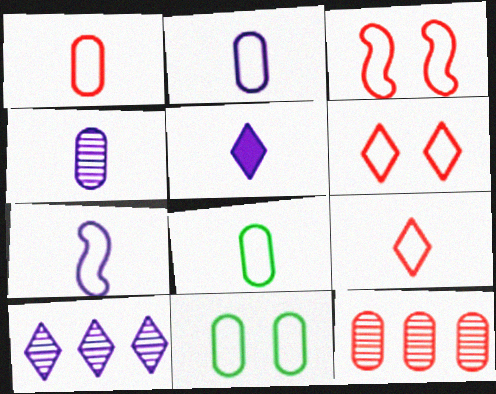[[1, 2, 8], 
[4, 5, 7], 
[7, 8, 9]]